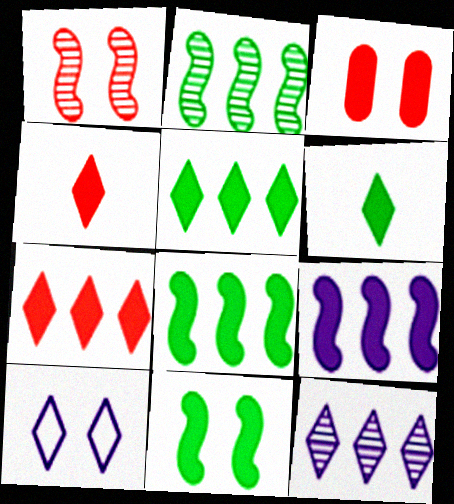[[3, 6, 9]]